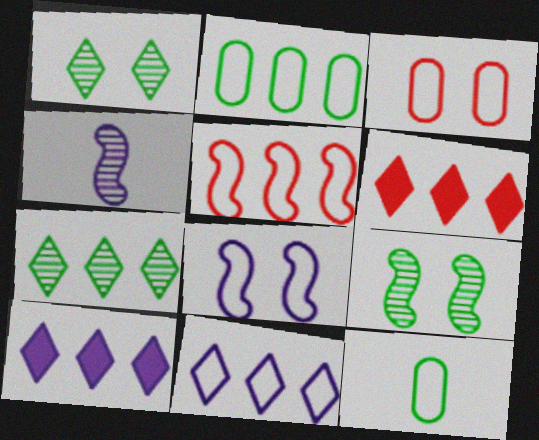[[2, 5, 11], 
[6, 7, 11]]